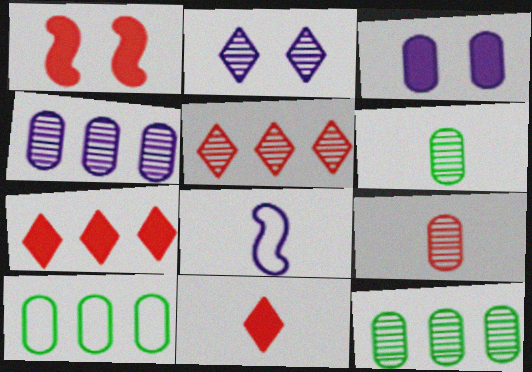[[3, 9, 10], 
[6, 8, 11]]